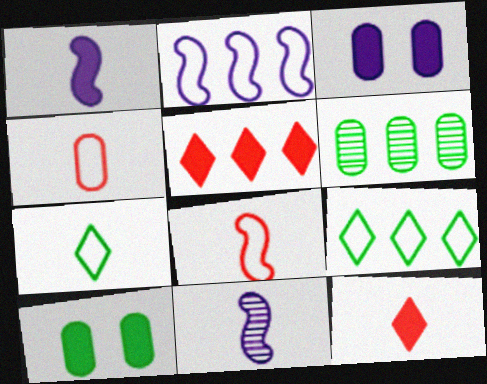[[1, 5, 10], 
[2, 5, 6], 
[3, 4, 6]]